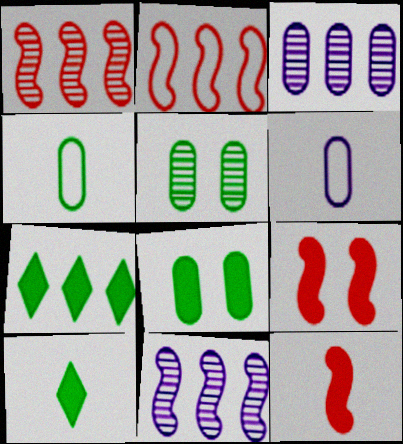[[2, 3, 7]]